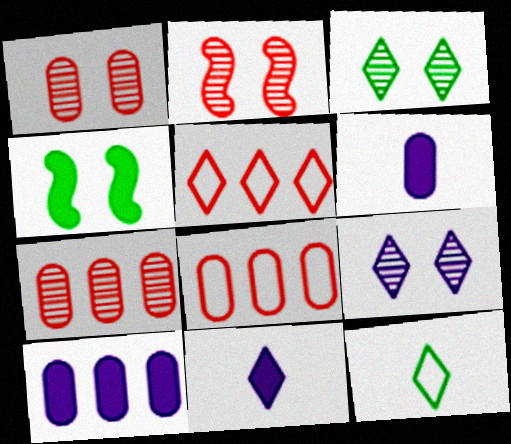[[2, 10, 12], 
[3, 5, 11]]